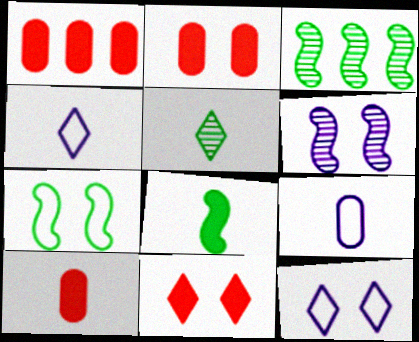[[1, 2, 10], 
[2, 3, 4], 
[3, 7, 8], 
[3, 9, 11], 
[3, 10, 12]]